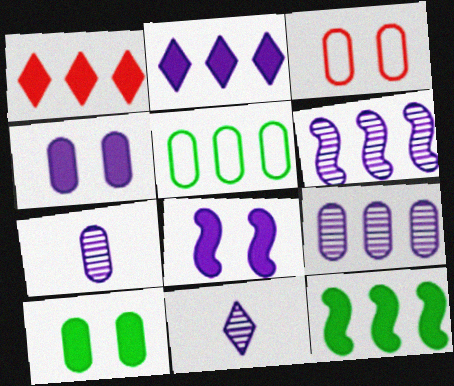[[1, 5, 6], 
[3, 11, 12]]